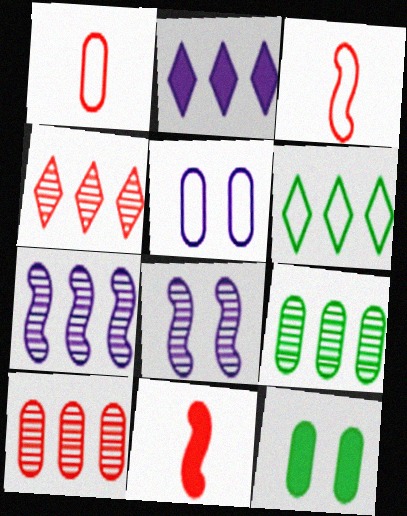[[2, 4, 6], 
[2, 11, 12], 
[3, 5, 6], 
[4, 7, 9]]